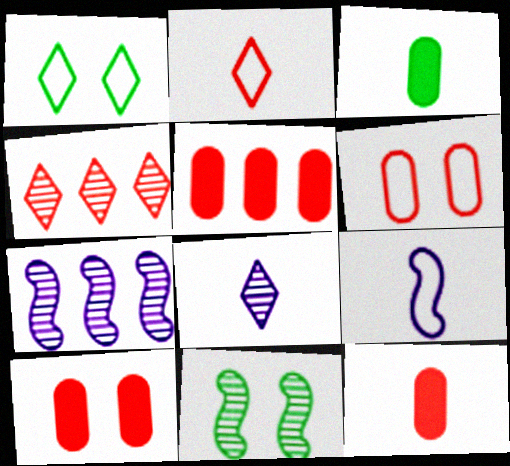[[1, 7, 12], 
[5, 10, 12]]